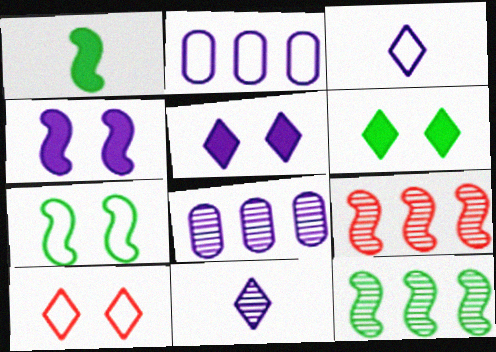[[1, 7, 12], 
[1, 8, 10], 
[2, 4, 11], 
[3, 4, 8]]